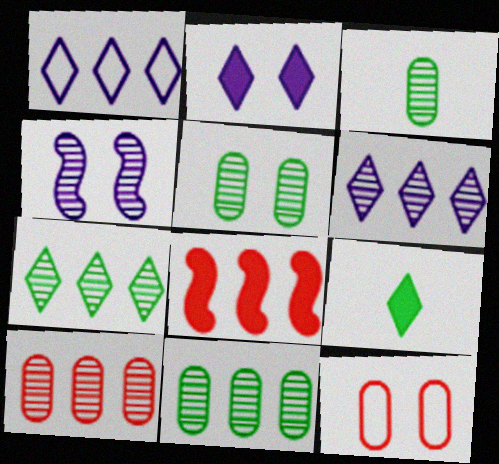[[1, 8, 11], 
[3, 5, 11]]